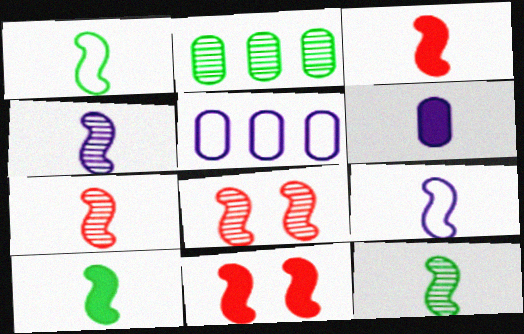[[1, 3, 4], 
[1, 10, 12], 
[3, 9, 12], 
[4, 7, 12], 
[7, 9, 10]]